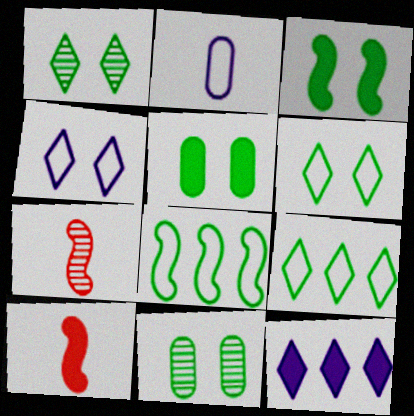[[3, 6, 11], 
[5, 10, 12]]